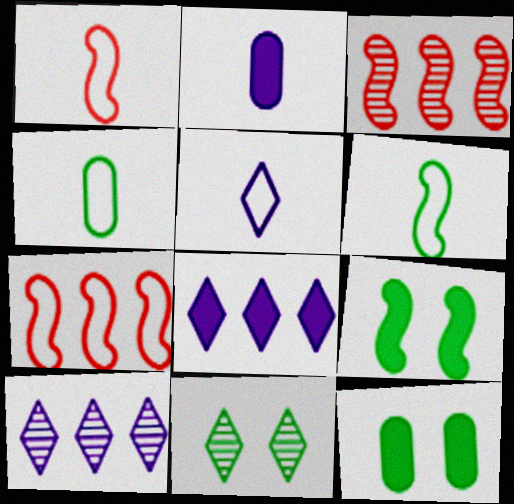[[1, 4, 5], 
[1, 10, 12], 
[2, 7, 11], 
[3, 5, 12]]